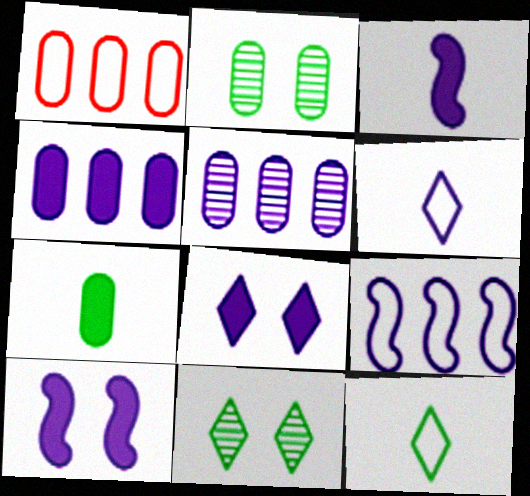[[1, 3, 11], 
[3, 4, 8], 
[5, 6, 10]]